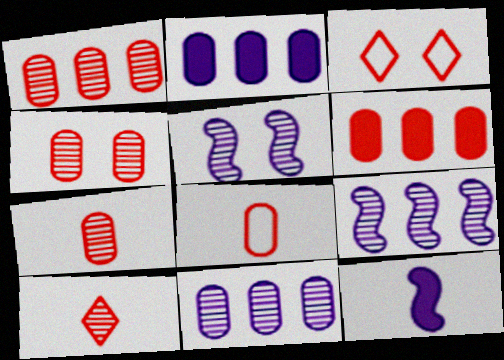[[1, 4, 7], 
[4, 6, 8]]